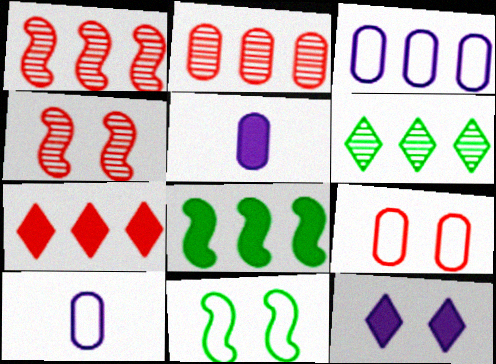[]